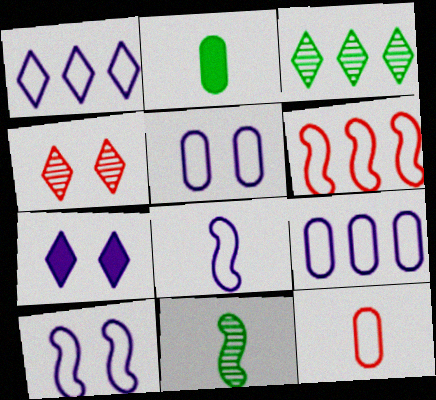[[1, 5, 8]]